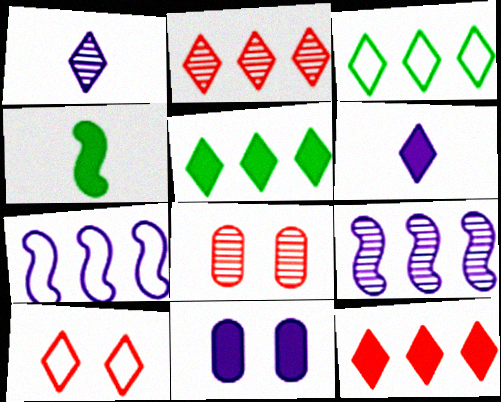[[1, 5, 10], 
[1, 7, 11], 
[4, 11, 12]]